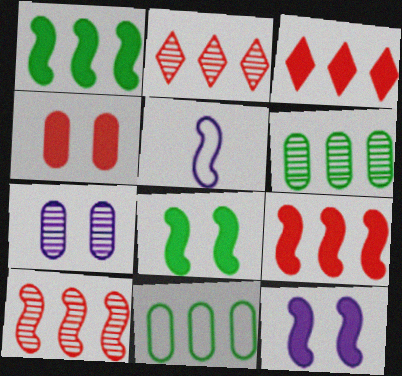[[5, 8, 10]]